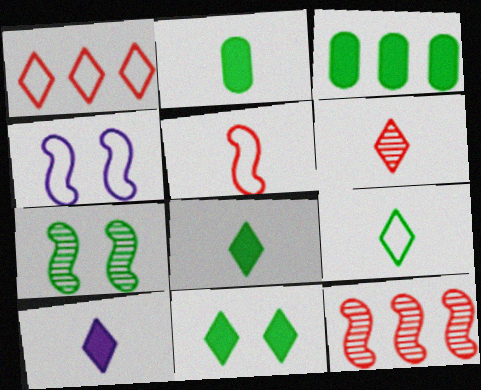[[3, 4, 6], 
[3, 7, 9], 
[6, 9, 10]]